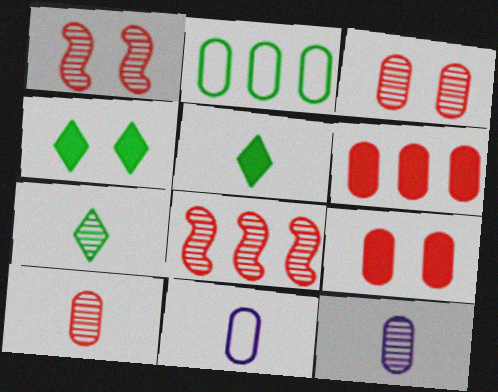[[2, 9, 12], 
[4, 8, 11]]